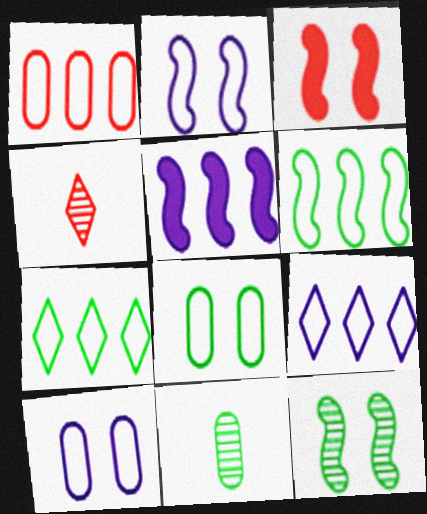[[1, 3, 4], 
[1, 6, 9], 
[2, 3, 12], 
[3, 9, 11], 
[4, 5, 8]]